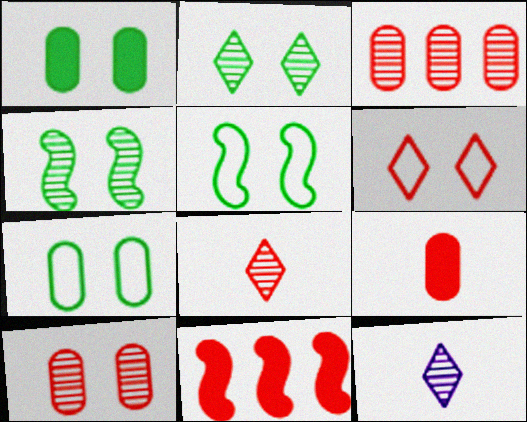[[1, 2, 5], 
[3, 4, 12], 
[7, 11, 12]]